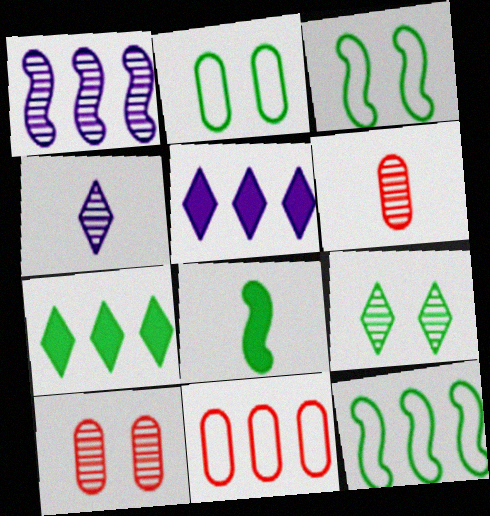[[1, 6, 9], 
[1, 7, 11], 
[3, 5, 6]]